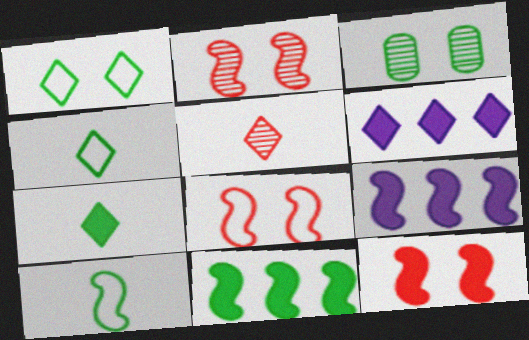[[1, 5, 6], 
[2, 8, 12], 
[2, 9, 10], 
[3, 4, 11]]